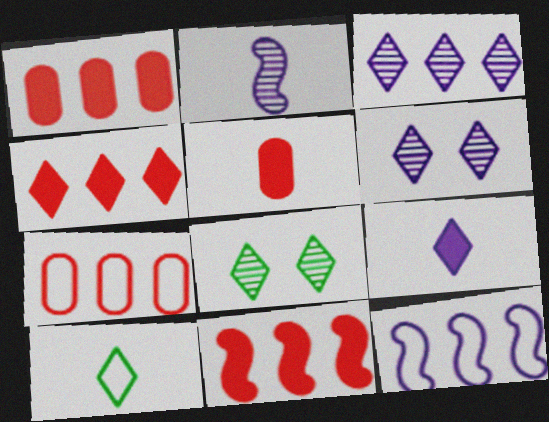[[1, 4, 11], 
[2, 5, 10], 
[4, 6, 10], 
[5, 8, 12]]